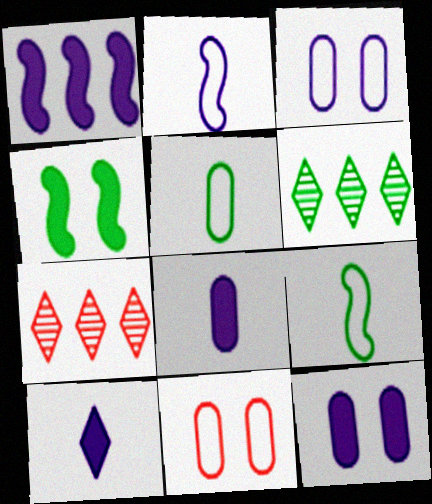[[1, 10, 12], 
[4, 5, 6], 
[7, 9, 12]]